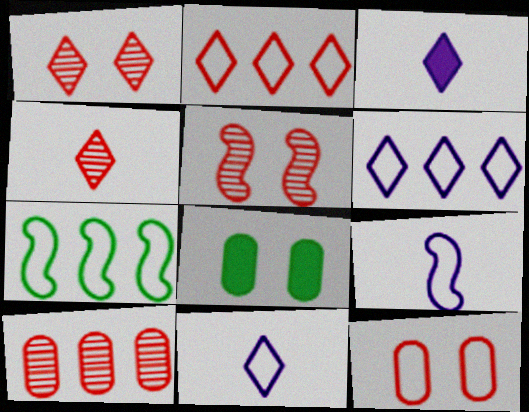[[4, 5, 10], 
[7, 11, 12]]